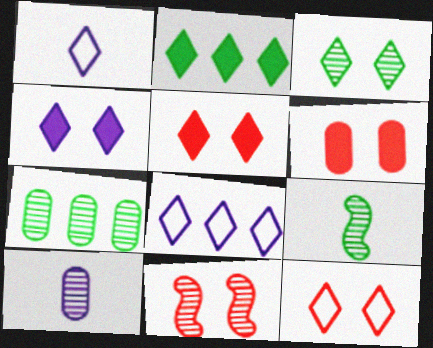[[3, 4, 12], 
[3, 7, 9], 
[6, 8, 9], 
[6, 11, 12]]